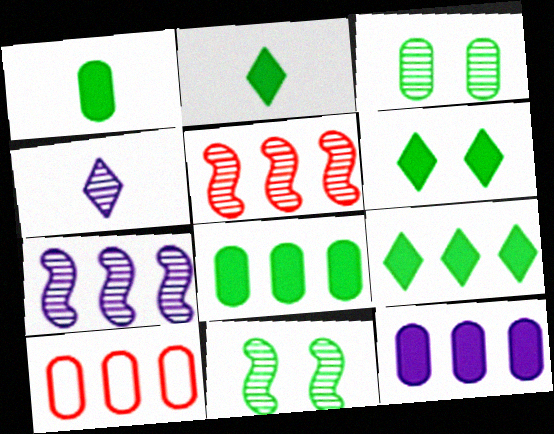[[2, 6, 9], 
[3, 4, 5], 
[7, 9, 10]]